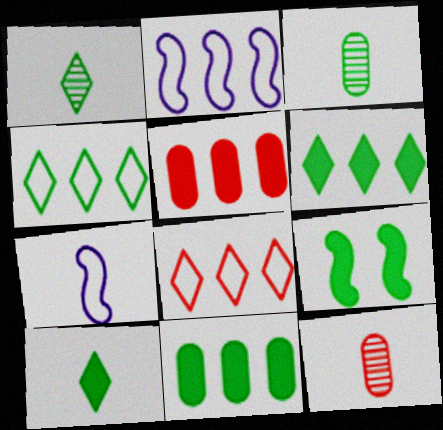[[3, 4, 9], 
[7, 10, 12], 
[9, 10, 11]]